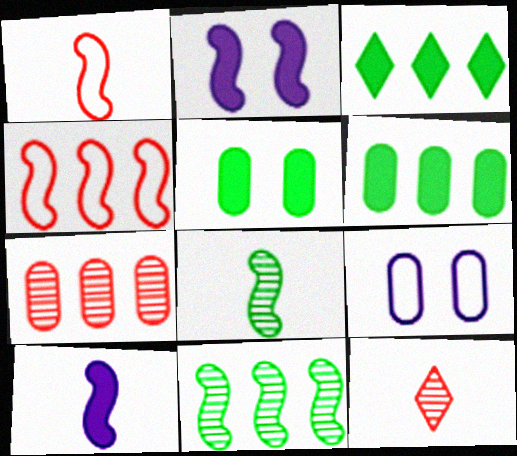[[1, 2, 11], 
[1, 8, 10], 
[2, 4, 8]]